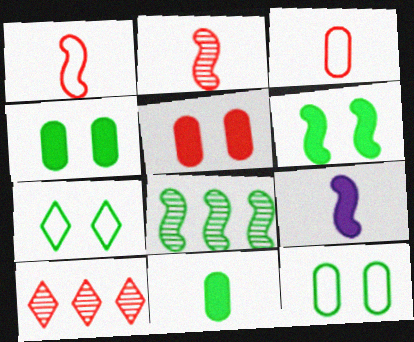[[1, 5, 10], 
[7, 8, 11], 
[9, 10, 12]]